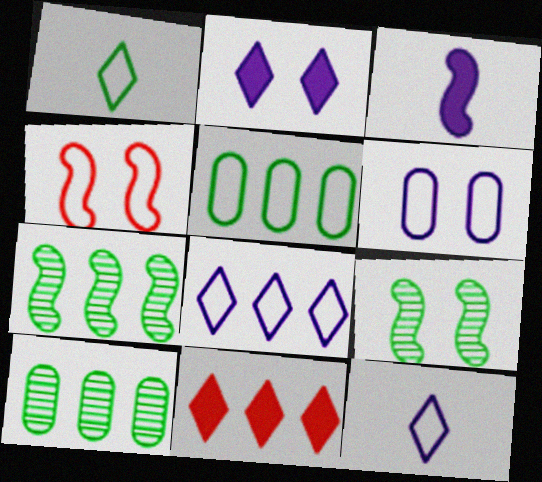[[3, 4, 7], 
[4, 5, 12]]